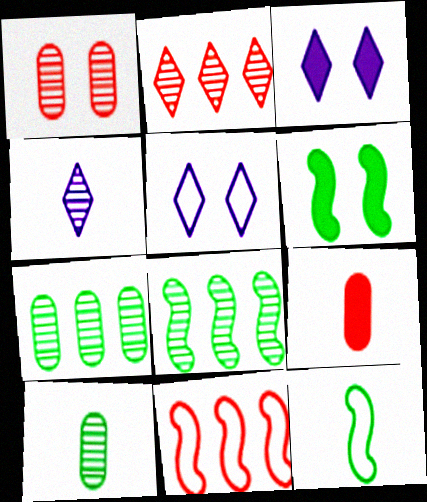[[1, 4, 8], 
[1, 5, 6], 
[3, 10, 11], 
[4, 9, 12], 
[5, 8, 9], 
[6, 8, 12]]